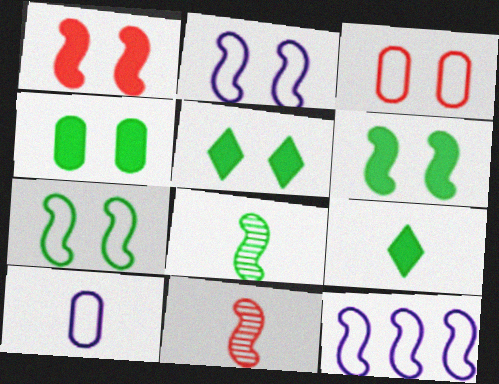[[1, 8, 12], 
[4, 5, 6], 
[6, 11, 12], 
[9, 10, 11]]